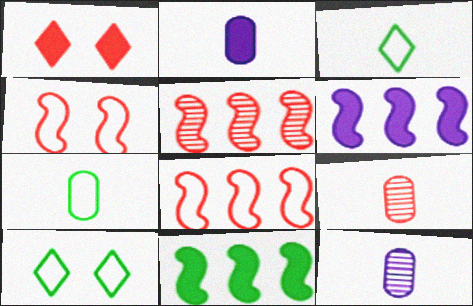[[1, 2, 11], 
[1, 8, 9], 
[2, 5, 10], 
[2, 7, 9], 
[6, 9, 10]]